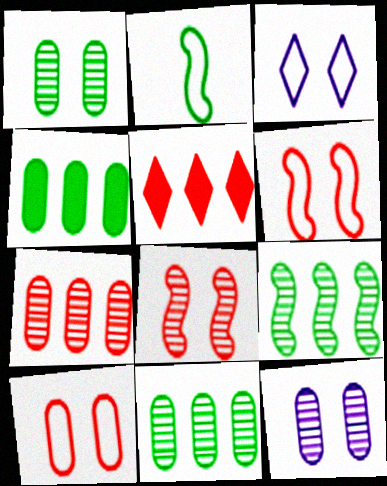[[2, 5, 12]]